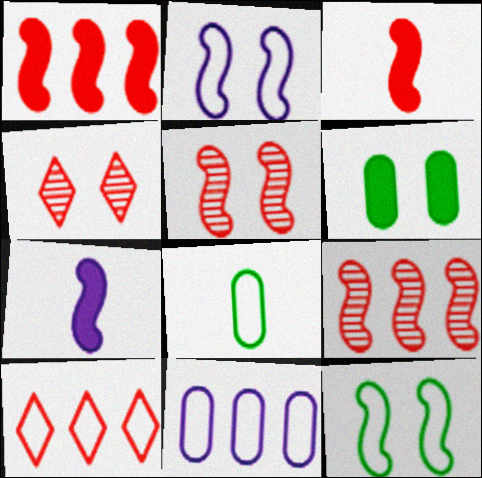[[2, 4, 6], 
[2, 8, 10], 
[7, 9, 12]]